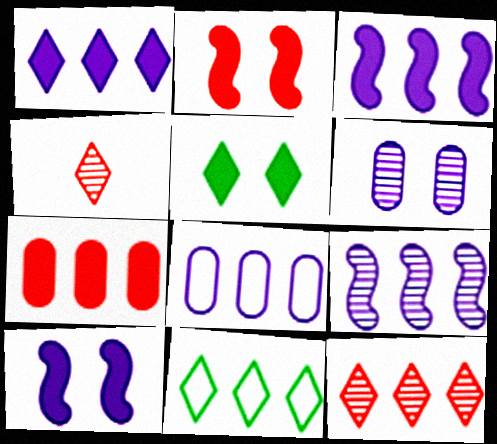[[1, 8, 9], 
[1, 11, 12], 
[7, 9, 11]]